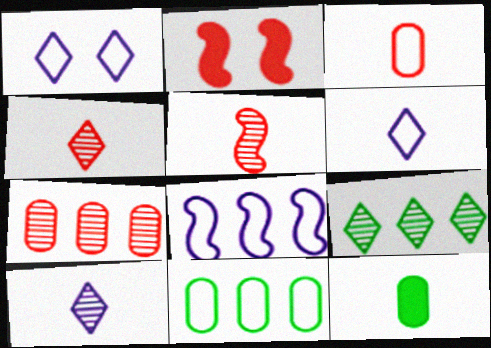[[2, 10, 11], 
[5, 6, 12]]